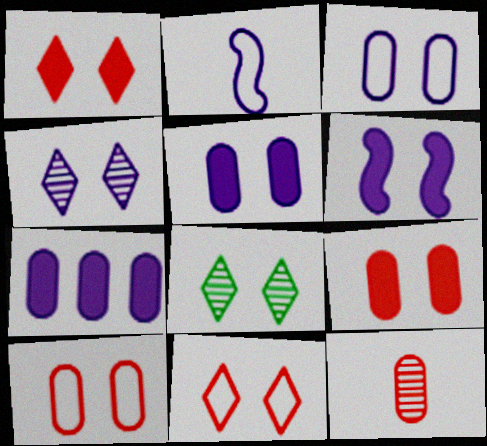[[2, 4, 7], 
[3, 4, 6], 
[6, 8, 10]]